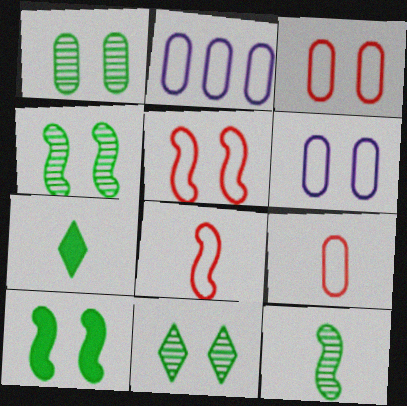[[1, 4, 11]]